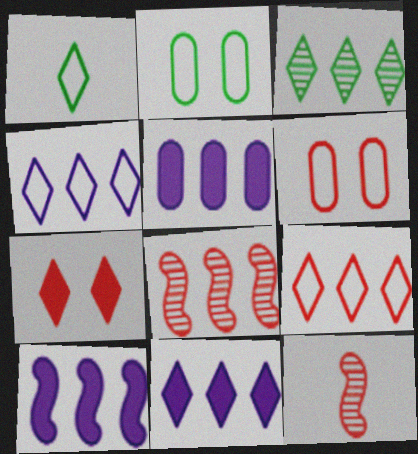[[2, 11, 12], 
[3, 9, 11], 
[5, 10, 11]]